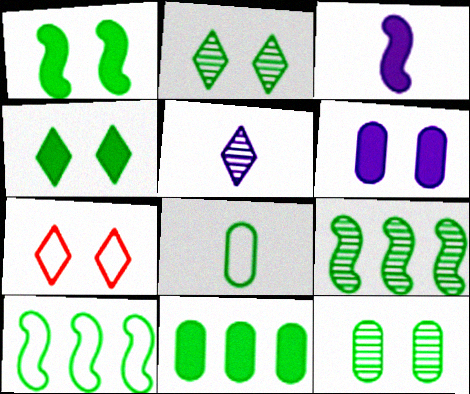[[4, 8, 9], 
[8, 11, 12]]